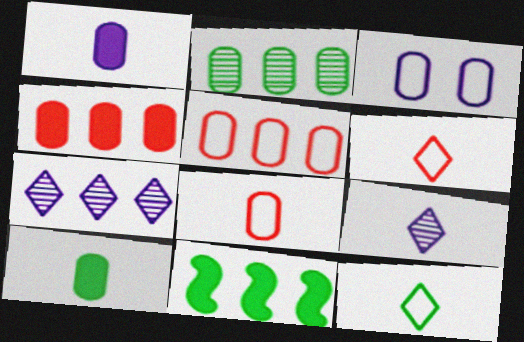[[5, 7, 11]]